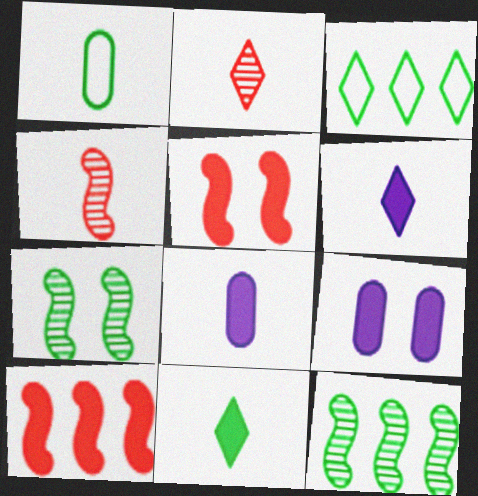[[1, 4, 6], 
[3, 4, 9], 
[9, 10, 11]]